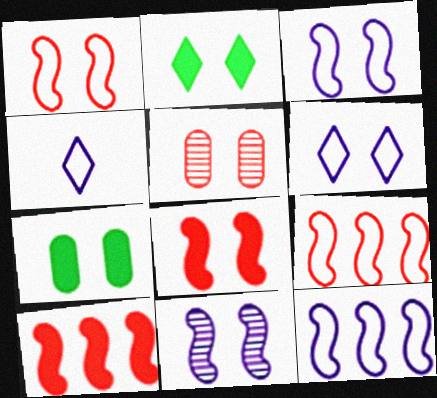[[2, 3, 5]]